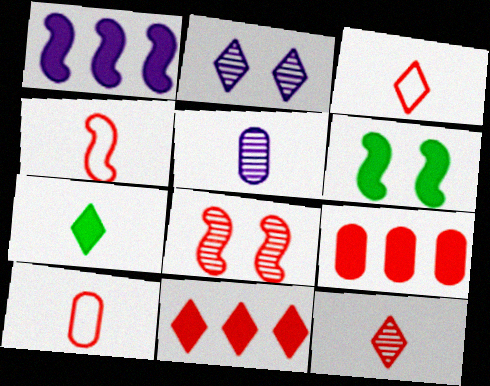[[3, 4, 10], 
[3, 8, 9], 
[4, 5, 7], 
[8, 10, 11]]